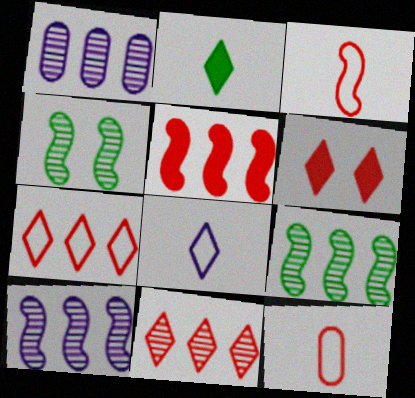[[1, 9, 11]]